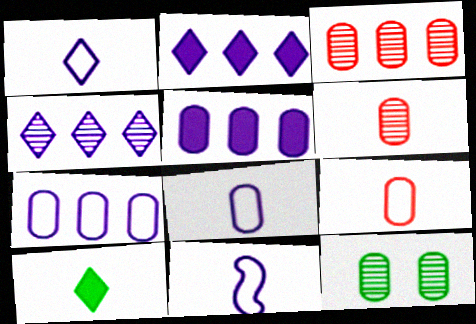[[1, 8, 11], 
[5, 9, 12], 
[6, 10, 11]]